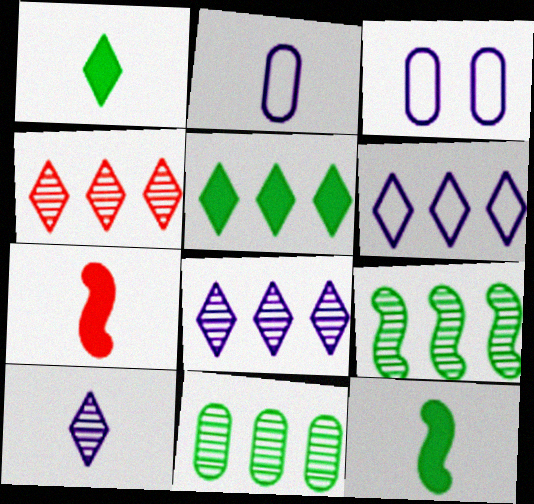[[3, 4, 12], 
[4, 5, 6]]